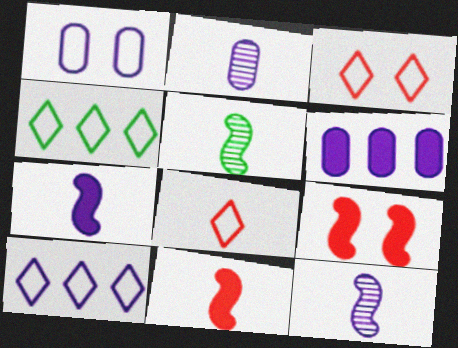[[1, 2, 6], 
[2, 4, 9], 
[3, 5, 6]]